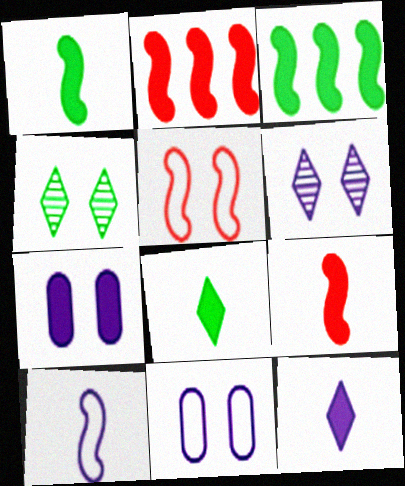[[2, 7, 8], 
[4, 5, 7]]